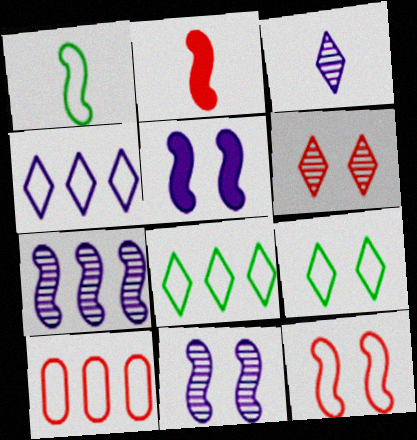[[2, 6, 10]]